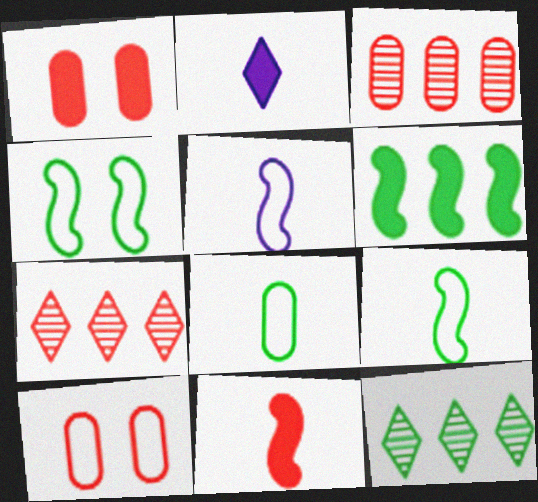[[1, 2, 6], 
[1, 5, 12], 
[2, 3, 4], 
[7, 10, 11]]